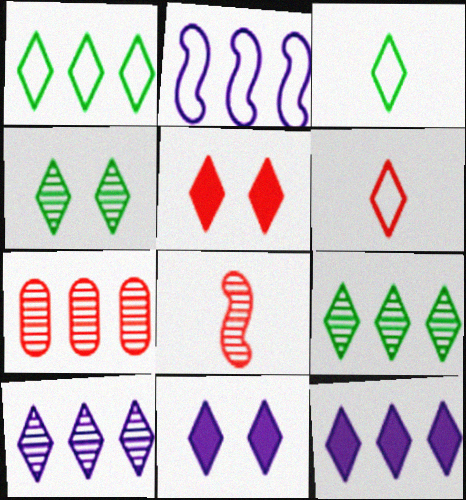[[3, 5, 10], 
[4, 6, 12], 
[6, 9, 11]]